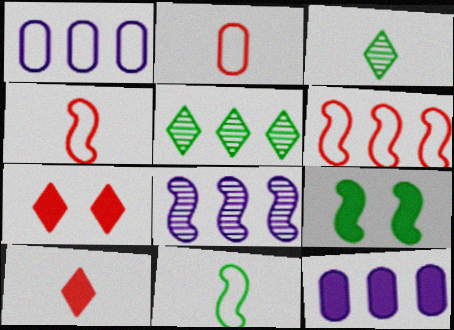[[4, 8, 9], 
[5, 6, 12], 
[9, 10, 12]]